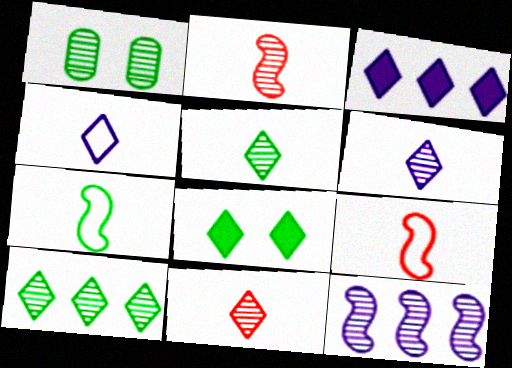[[1, 3, 9], 
[1, 11, 12], 
[5, 6, 11]]